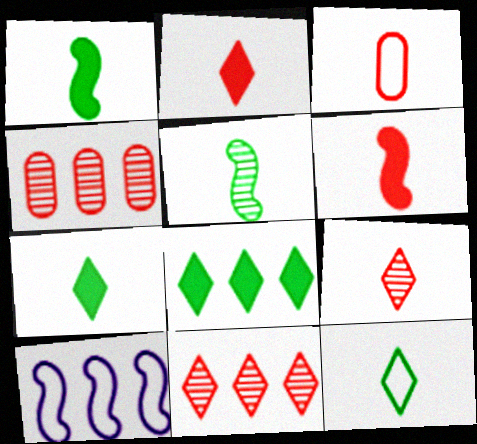[[3, 6, 9], 
[4, 8, 10]]